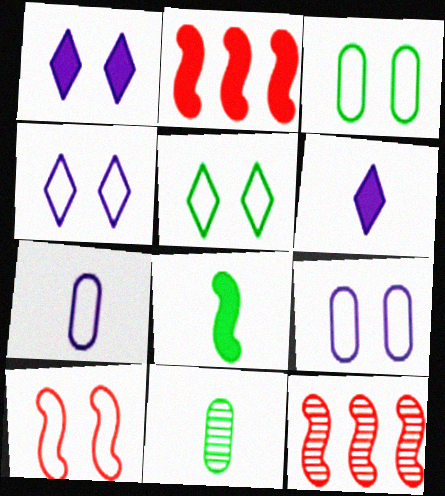[[2, 4, 11], 
[3, 4, 10], 
[3, 6, 12], 
[5, 9, 10]]